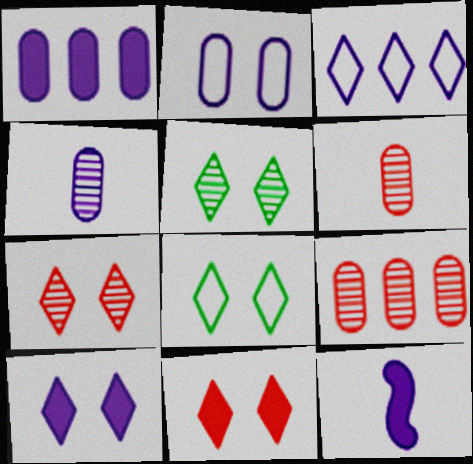[[1, 2, 4], 
[1, 10, 12], 
[7, 8, 10], 
[8, 9, 12]]